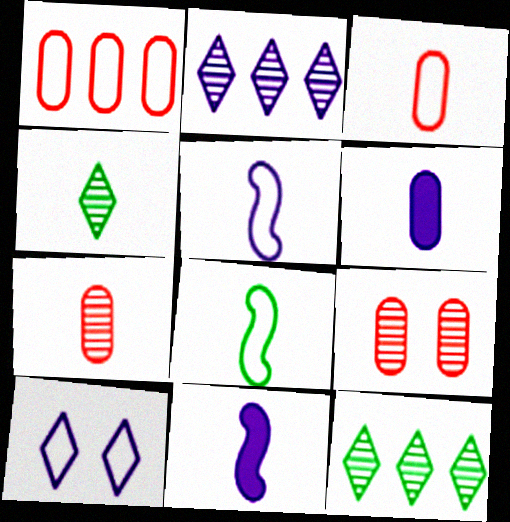[[1, 8, 10], 
[3, 4, 11]]